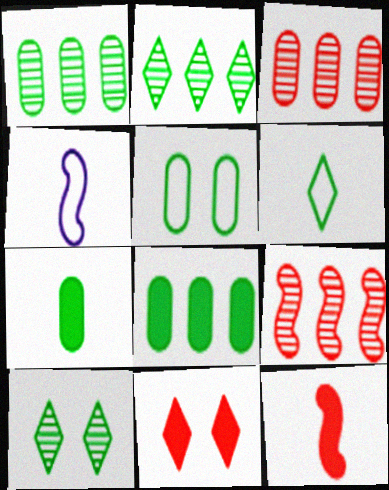[[1, 4, 11], 
[1, 5, 7]]